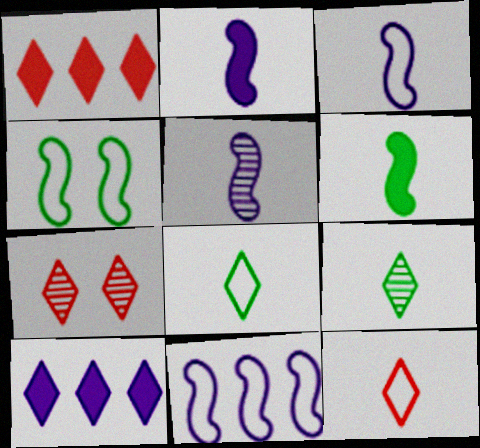[[1, 7, 12], 
[2, 3, 5], 
[7, 8, 10]]